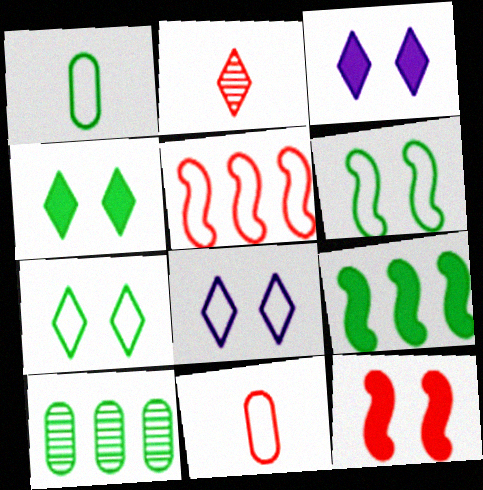[[1, 5, 8]]